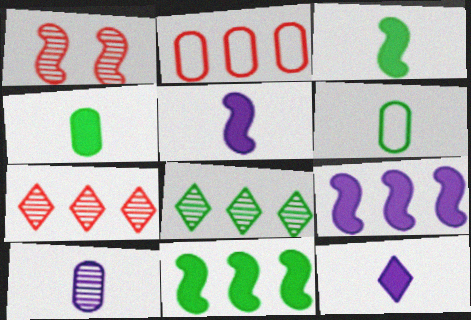[[1, 8, 10], 
[2, 8, 9]]